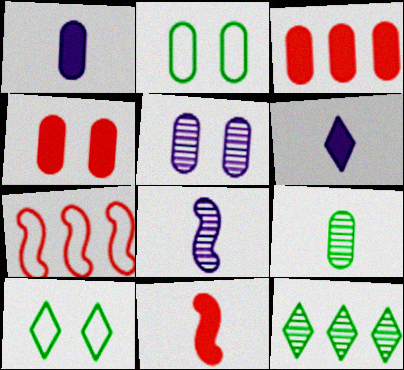[[2, 4, 5], 
[3, 8, 10]]